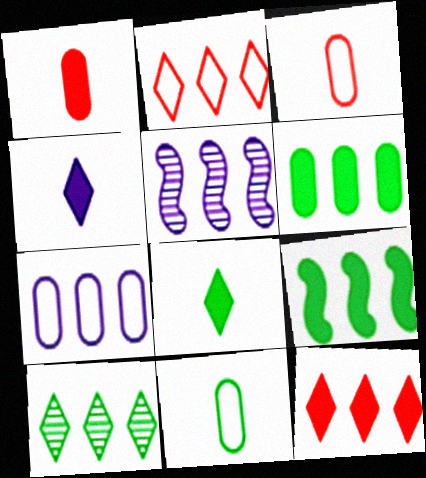[[2, 5, 6]]